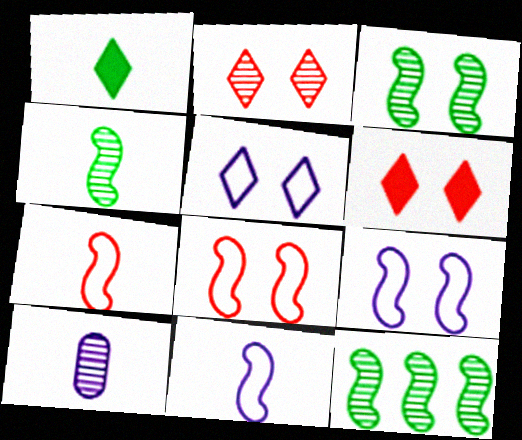[[1, 7, 10], 
[2, 10, 12], 
[3, 4, 12]]